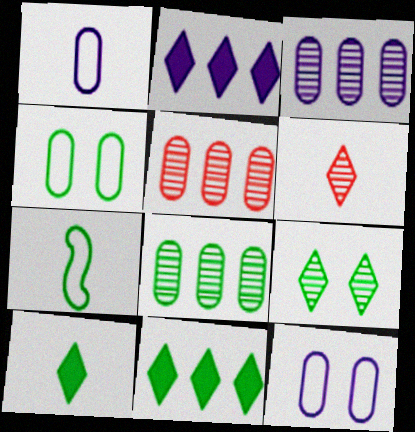[[3, 5, 8]]